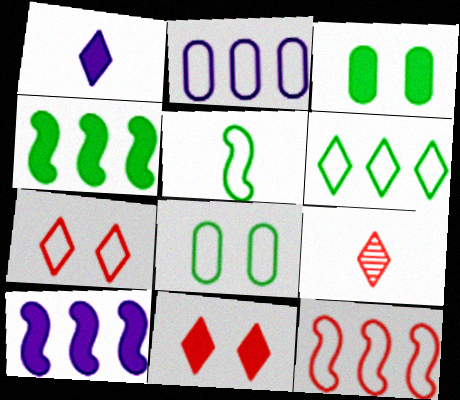[[2, 5, 7], 
[2, 6, 12], 
[5, 6, 8], 
[8, 9, 10]]